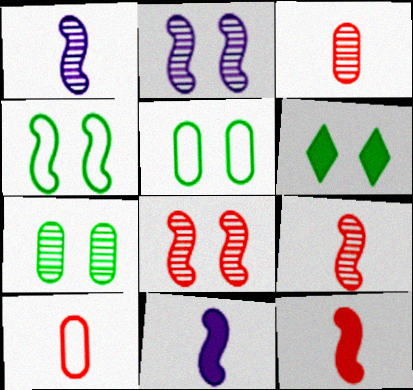[[4, 6, 7]]